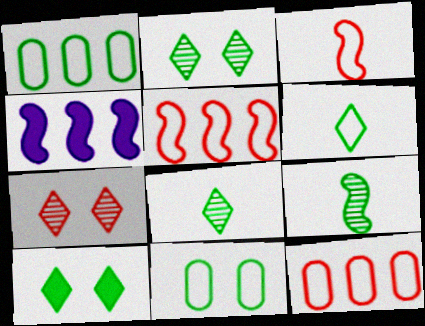[[1, 9, 10]]